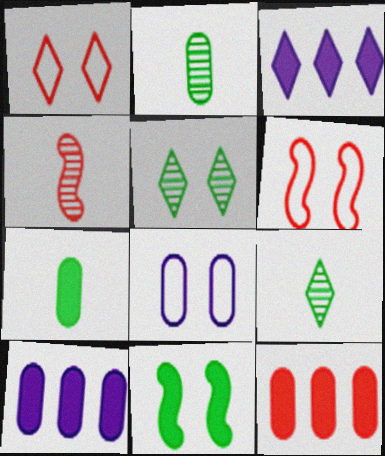[[1, 3, 9], 
[1, 4, 12], 
[2, 3, 6], 
[2, 8, 12], 
[6, 9, 10]]